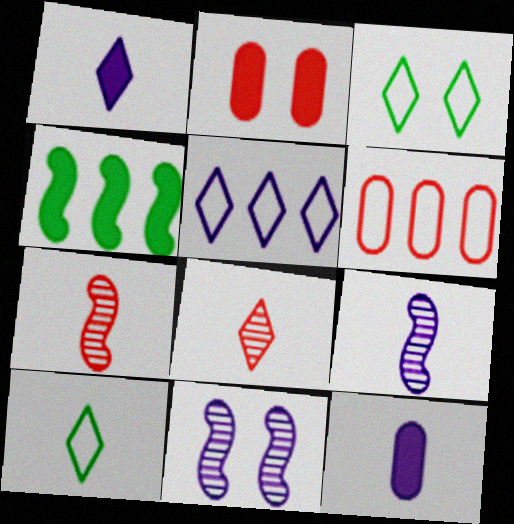[[1, 2, 4], 
[1, 8, 10], 
[2, 3, 11], 
[5, 11, 12], 
[7, 10, 12]]